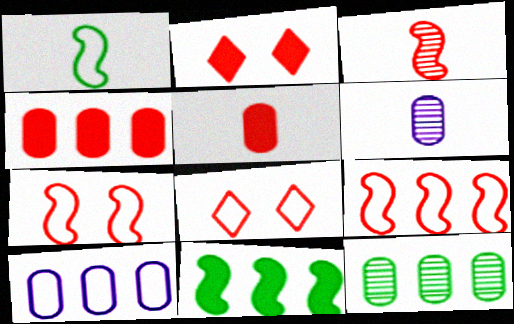[[1, 8, 10], 
[3, 4, 8], 
[4, 10, 12], 
[6, 8, 11]]